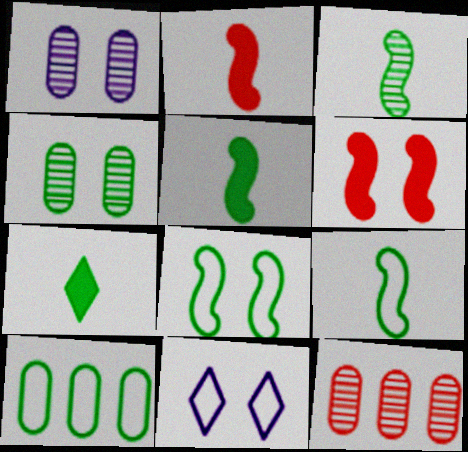[[3, 5, 9], 
[4, 6, 11], 
[5, 11, 12]]